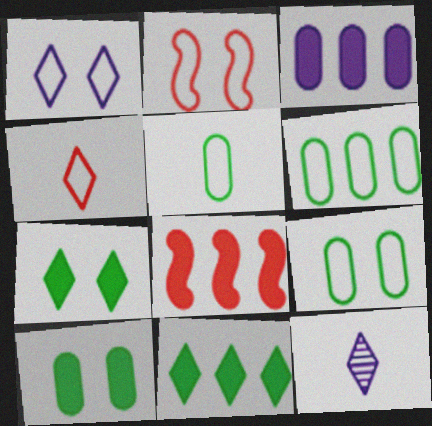[[1, 2, 9], 
[3, 8, 11], 
[5, 6, 9], 
[8, 9, 12]]